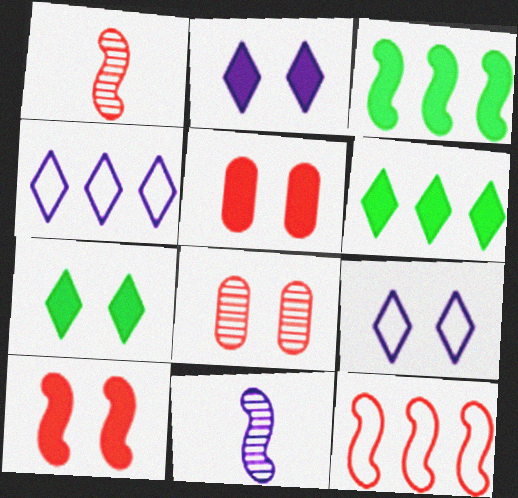[[1, 10, 12]]